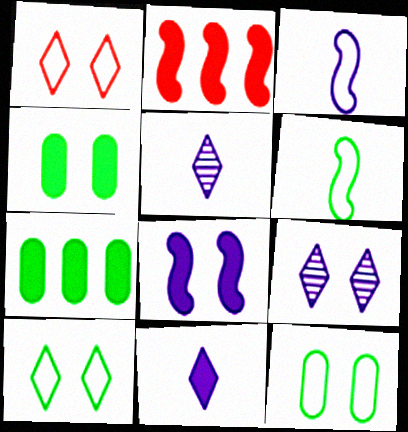[[2, 4, 11], 
[2, 5, 12]]